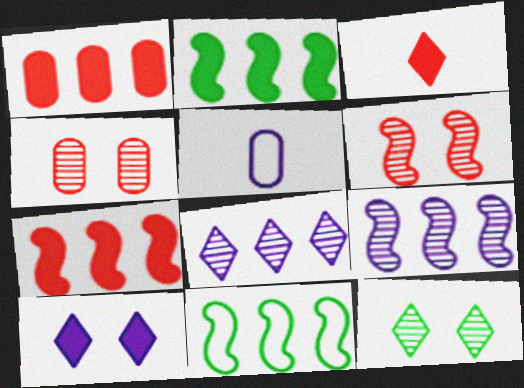[[1, 8, 11], 
[5, 7, 12], 
[5, 9, 10], 
[7, 9, 11]]